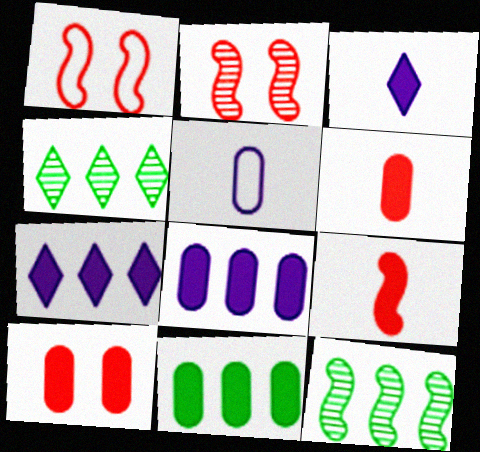[]